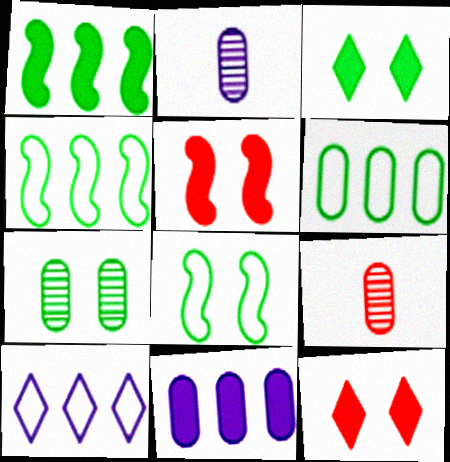[[2, 4, 12], 
[3, 7, 8]]